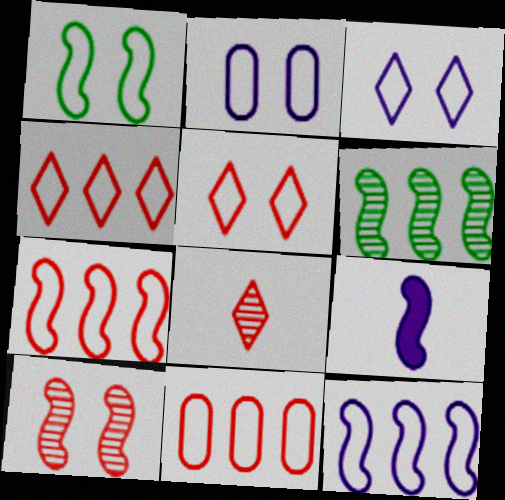[[1, 2, 5], 
[4, 7, 11]]